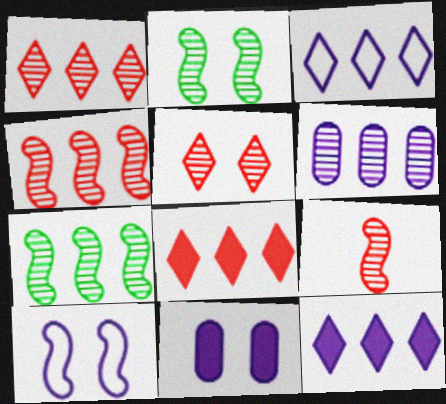[[1, 6, 7]]